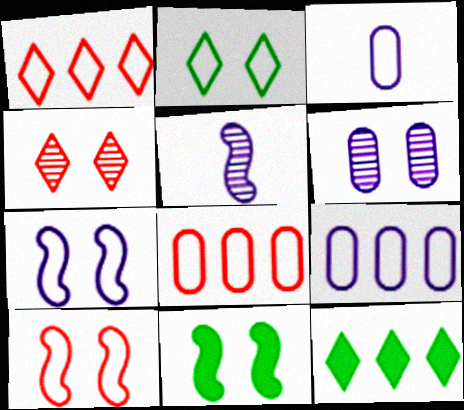[]